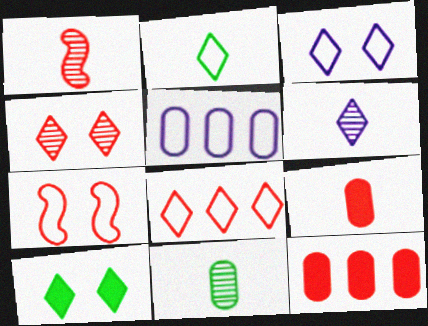[[1, 5, 10], 
[1, 6, 11], 
[2, 3, 8], 
[2, 5, 7], 
[3, 4, 10], 
[6, 8, 10]]